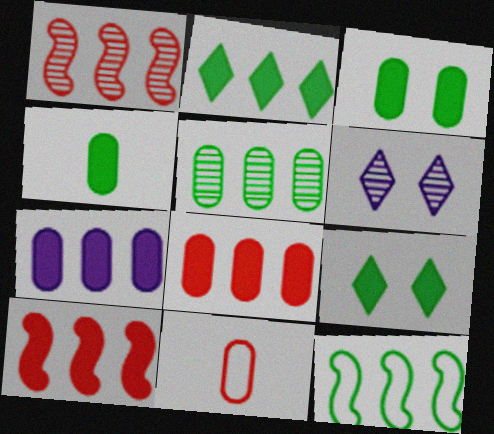[[2, 5, 12], 
[2, 7, 10]]